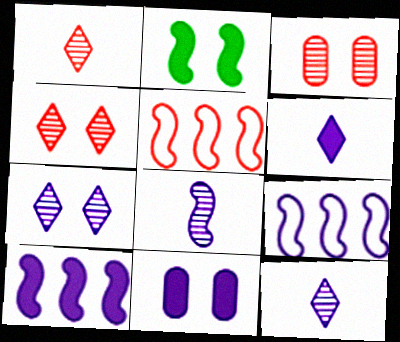[[2, 5, 8], 
[6, 10, 11], 
[9, 11, 12]]